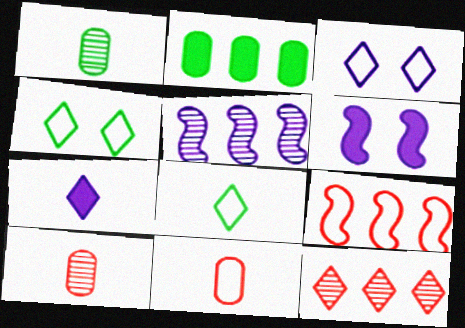[[4, 7, 12]]